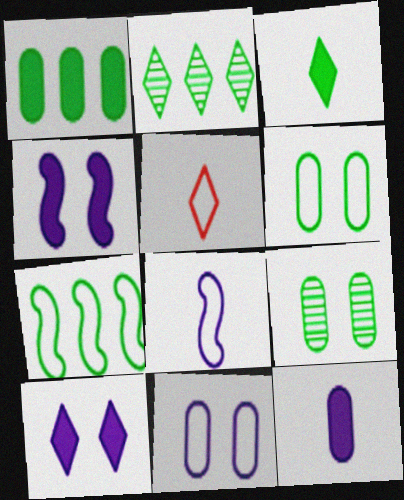[[1, 2, 7], 
[2, 5, 10], 
[3, 7, 9], 
[5, 7, 11]]